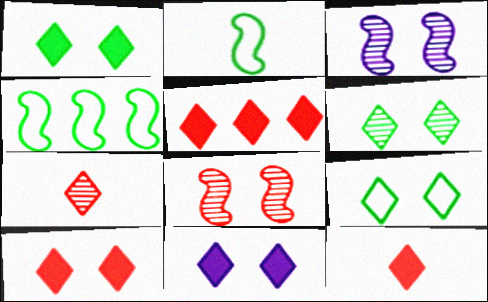[[1, 6, 9], 
[1, 10, 11], 
[5, 10, 12]]